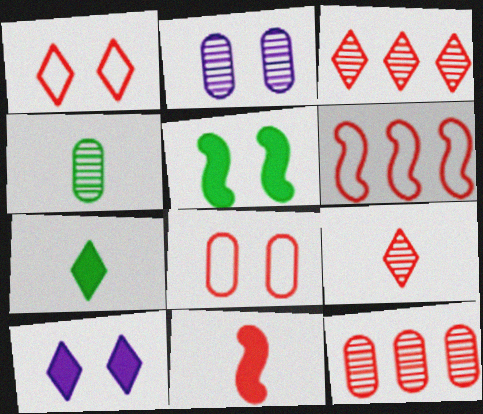[[1, 2, 5], 
[1, 11, 12], 
[2, 4, 12], 
[2, 6, 7], 
[3, 8, 11], 
[4, 6, 10]]